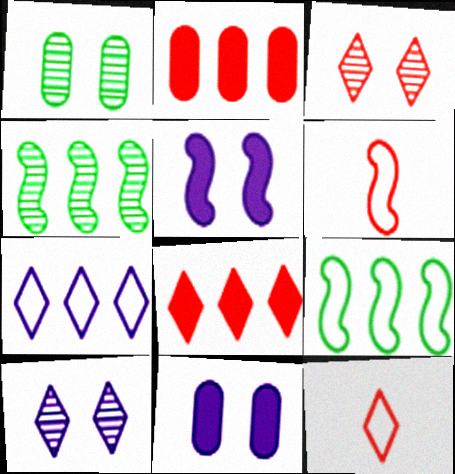[[2, 3, 6], 
[2, 4, 7], 
[3, 8, 12], 
[4, 5, 6], 
[4, 11, 12]]